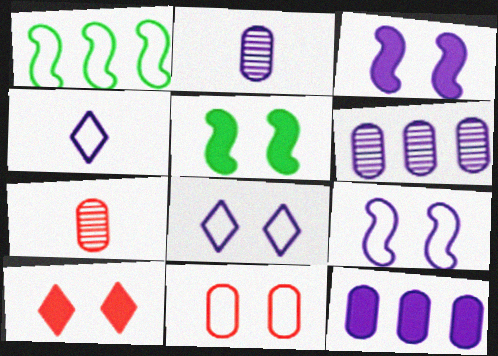[[1, 2, 10], 
[1, 4, 11], 
[3, 4, 6]]